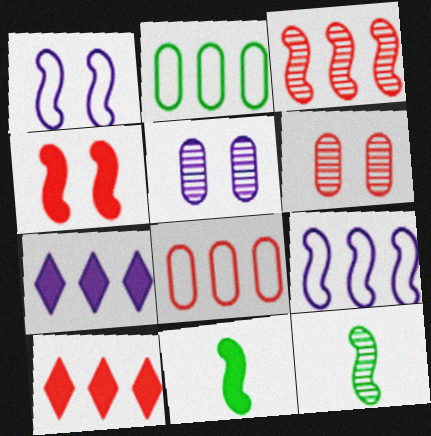[[1, 3, 11], 
[2, 3, 7], 
[3, 8, 10], 
[4, 9, 12]]